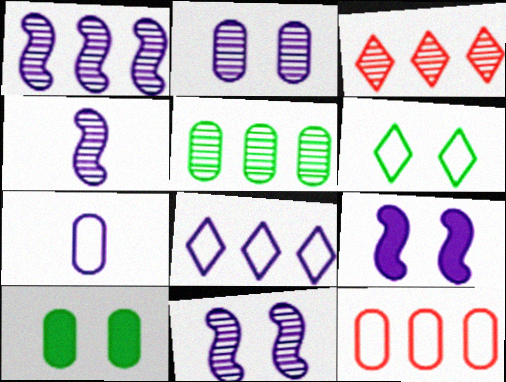[[1, 3, 5], 
[1, 4, 11]]